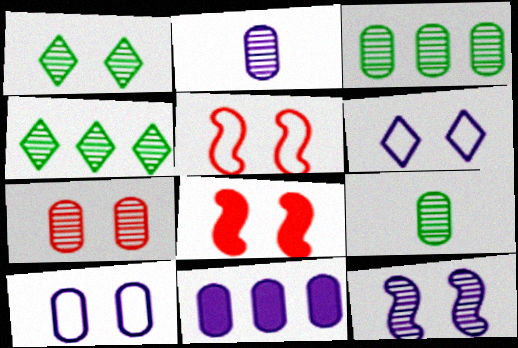[[1, 7, 12], 
[1, 8, 10], 
[2, 3, 7], 
[2, 10, 11]]